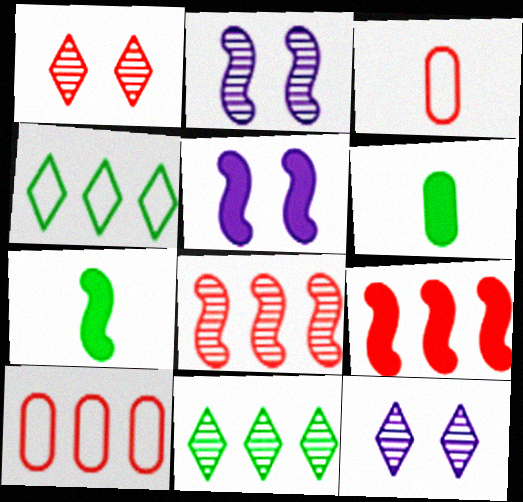[[1, 3, 9], 
[3, 5, 11], 
[5, 7, 9], 
[7, 10, 12]]